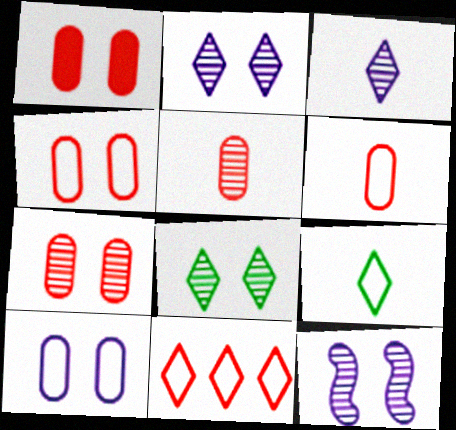[[1, 4, 7], 
[7, 8, 12]]